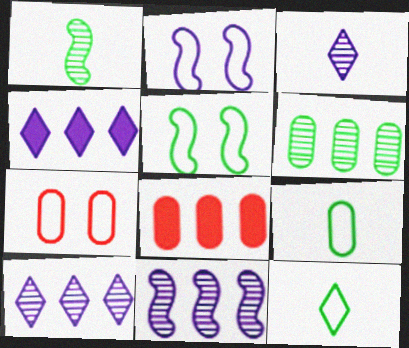[[1, 4, 7], 
[3, 5, 8]]